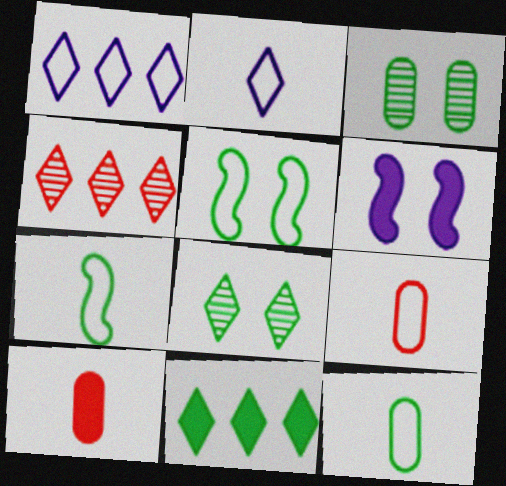[[1, 4, 11], 
[1, 5, 9], 
[2, 7, 9], 
[3, 7, 11], 
[4, 6, 12], 
[6, 10, 11]]